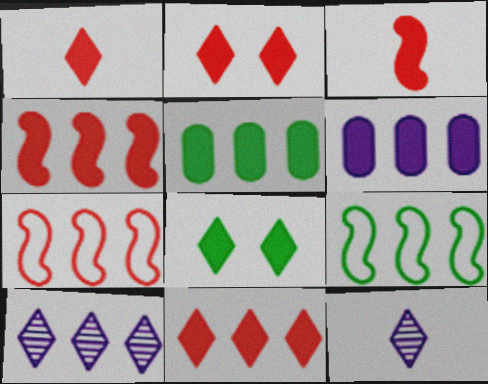[[1, 2, 11], 
[3, 6, 8], 
[5, 7, 10]]